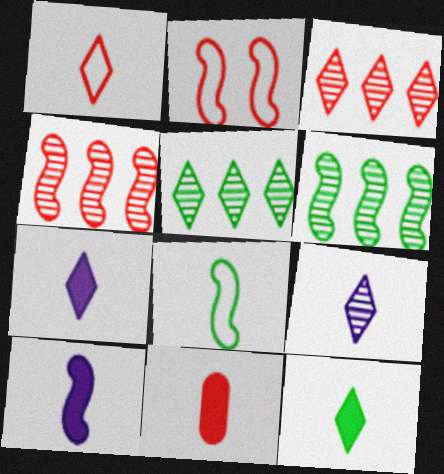[[1, 9, 12], 
[2, 3, 11], 
[2, 6, 10], 
[8, 9, 11], 
[10, 11, 12]]